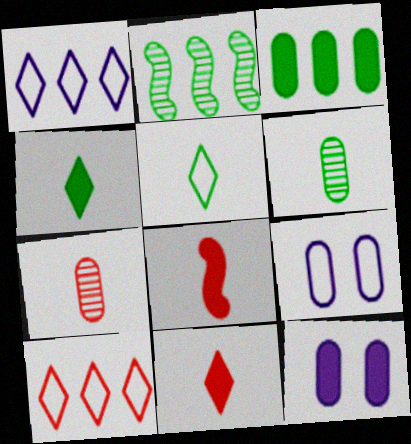[[2, 9, 11], 
[3, 7, 9]]